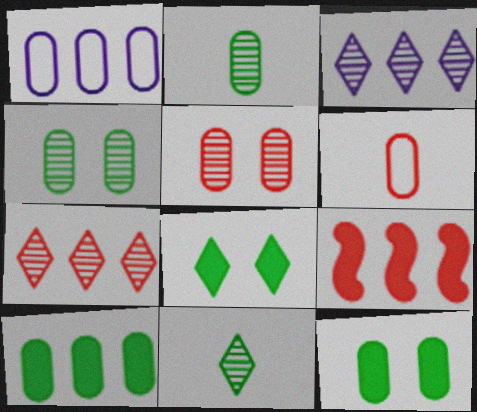[]